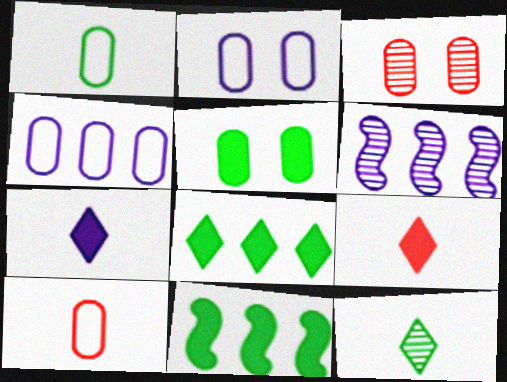[[2, 3, 5], 
[2, 6, 7], 
[3, 6, 12]]